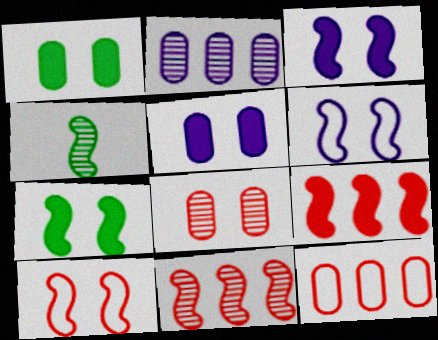[[4, 6, 9]]